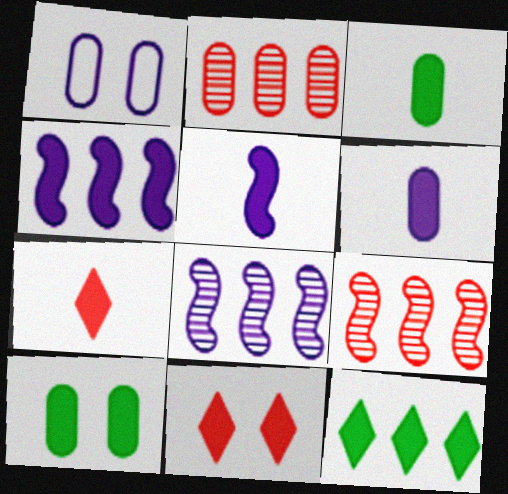[[1, 2, 3], 
[3, 4, 11], 
[3, 5, 7], 
[4, 7, 10]]